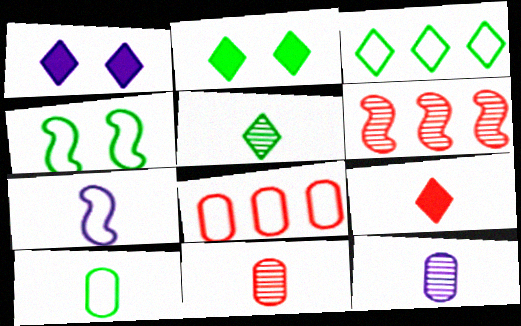[[1, 6, 10], 
[2, 3, 5], 
[3, 4, 10]]